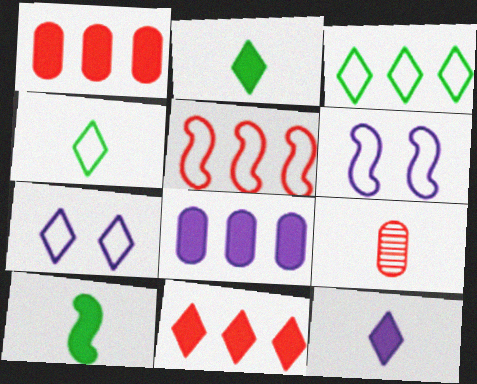[]